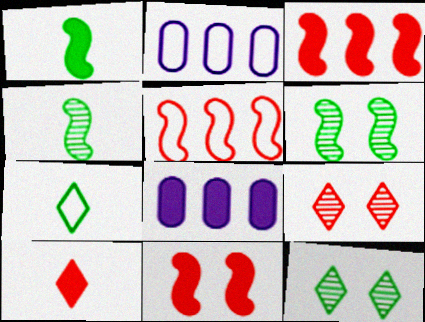[[1, 2, 9], 
[2, 6, 10]]